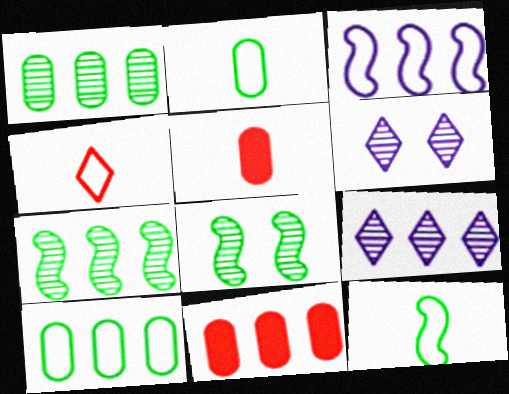[[6, 11, 12]]